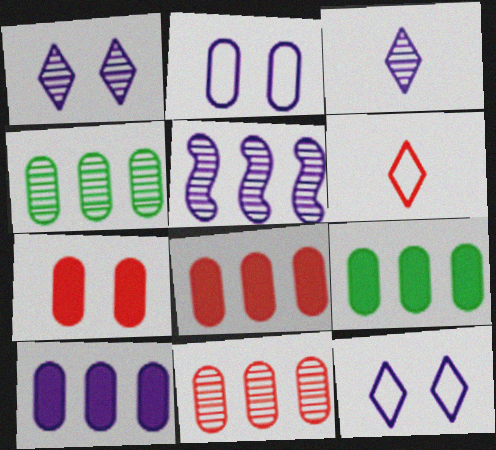[[8, 9, 10]]